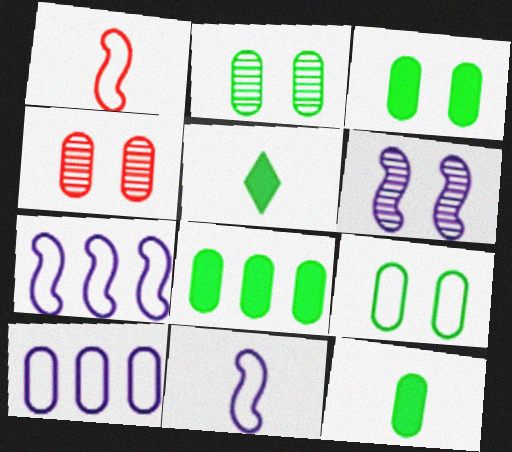[[2, 3, 9], 
[3, 8, 12], 
[4, 5, 7], 
[4, 10, 12]]